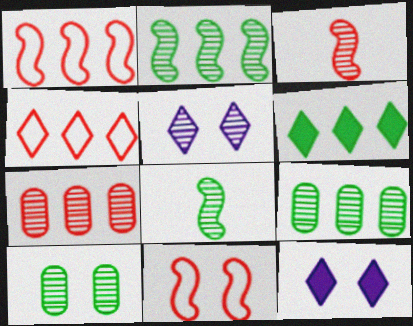[[3, 5, 9], 
[5, 7, 8], 
[10, 11, 12]]